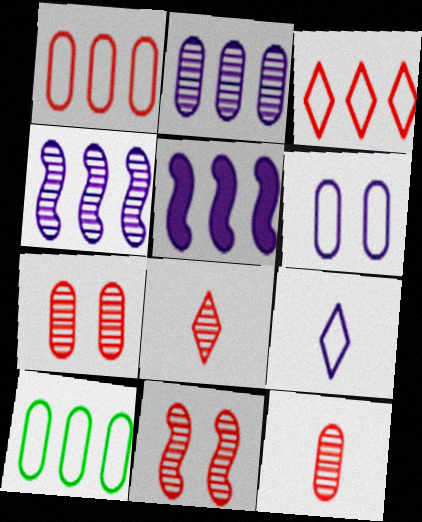[]